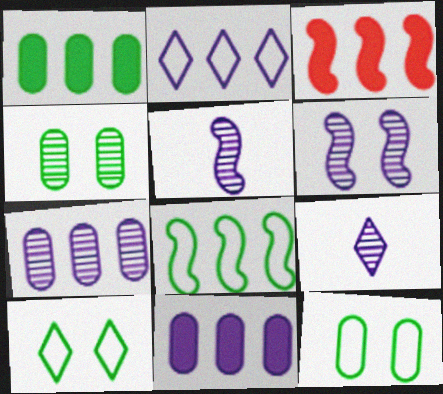[[3, 9, 12], 
[6, 7, 9]]